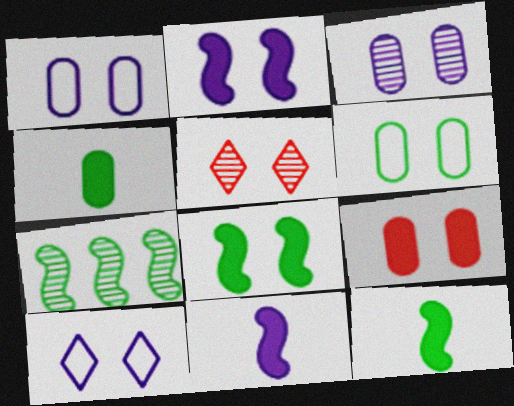[[1, 5, 8], 
[2, 3, 10], 
[2, 5, 6], 
[3, 6, 9]]